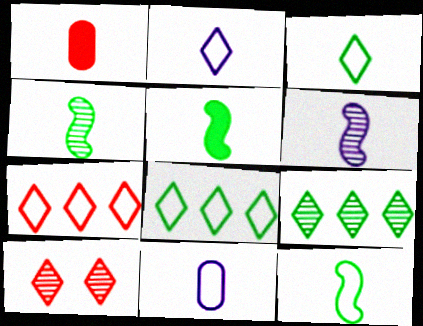[[1, 2, 4], 
[1, 3, 6], 
[4, 5, 12]]